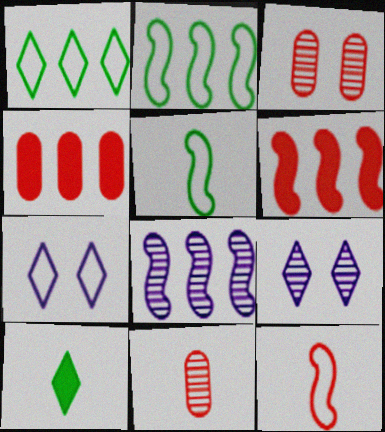[[1, 4, 8], 
[2, 6, 8], 
[4, 5, 9]]